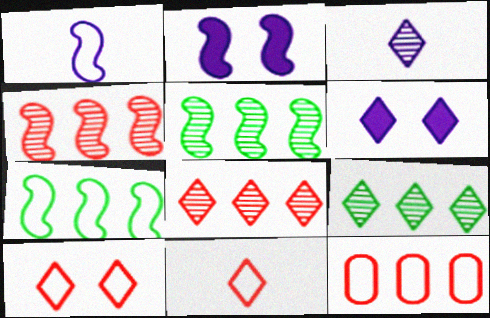[[6, 9, 11]]